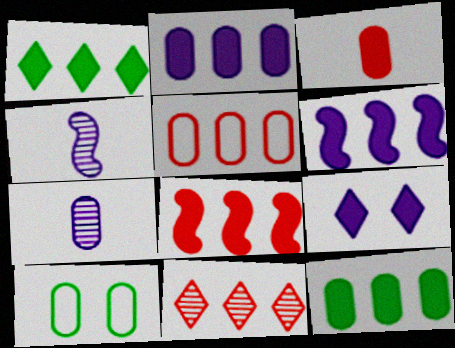[[1, 2, 8], 
[5, 8, 11]]